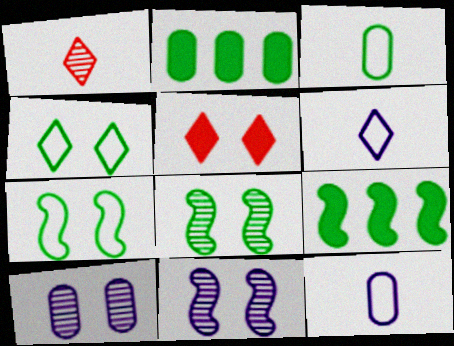[[5, 7, 10]]